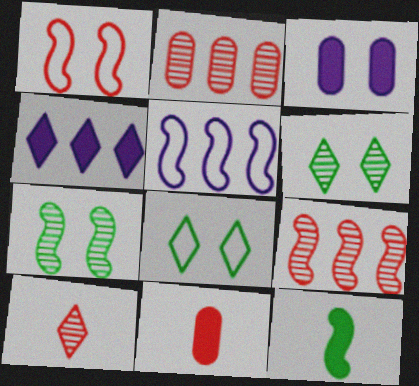[[1, 3, 6], 
[4, 8, 10], 
[5, 6, 11]]